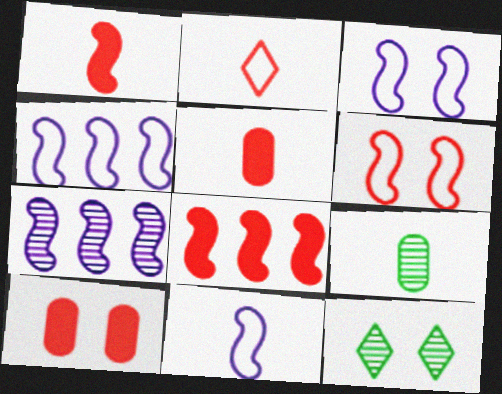[[3, 4, 11], 
[3, 10, 12], 
[4, 5, 12]]